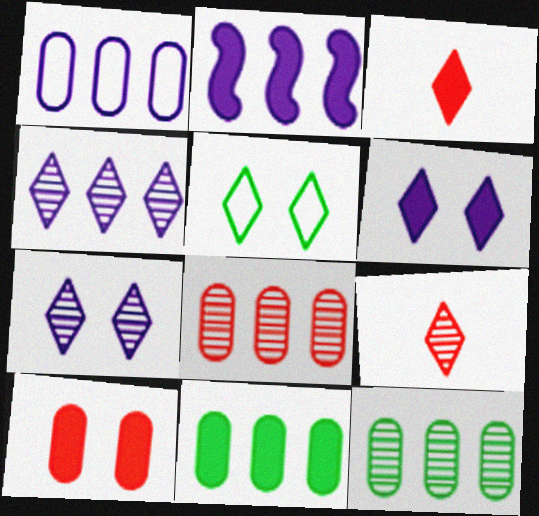[[1, 2, 4], 
[1, 8, 11], 
[3, 4, 5]]